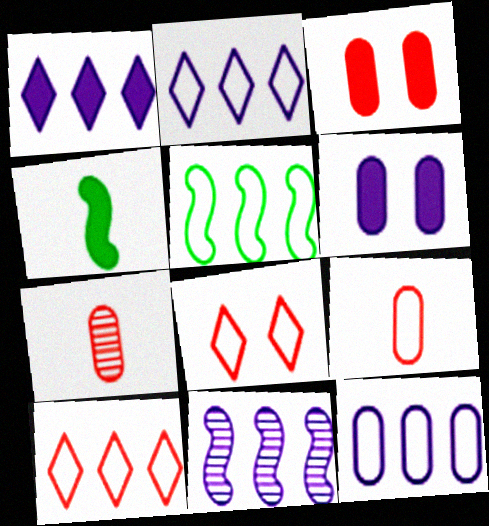[[1, 3, 4], 
[1, 11, 12], 
[5, 10, 12]]